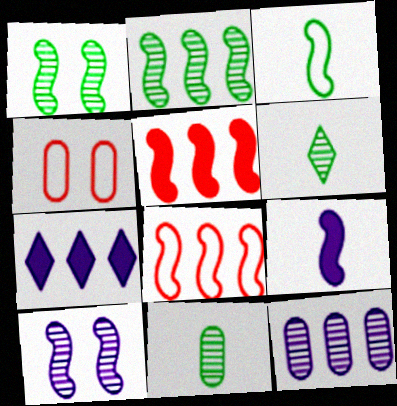[[1, 8, 9], 
[3, 5, 10]]